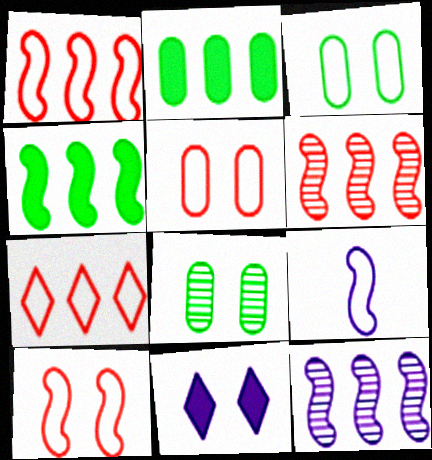[[1, 4, 12], 
[2, 7, 12], 
[3, 7, 9], 
[8, 10, 11]]